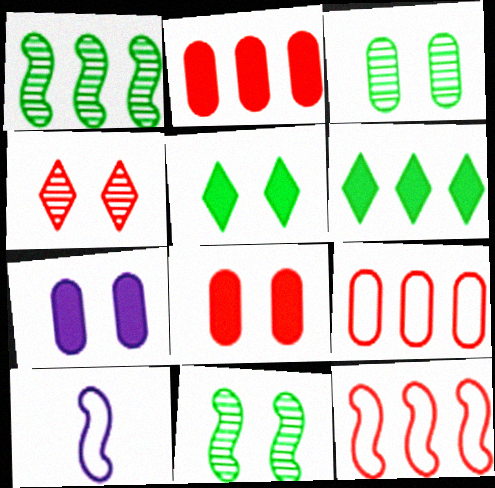[]